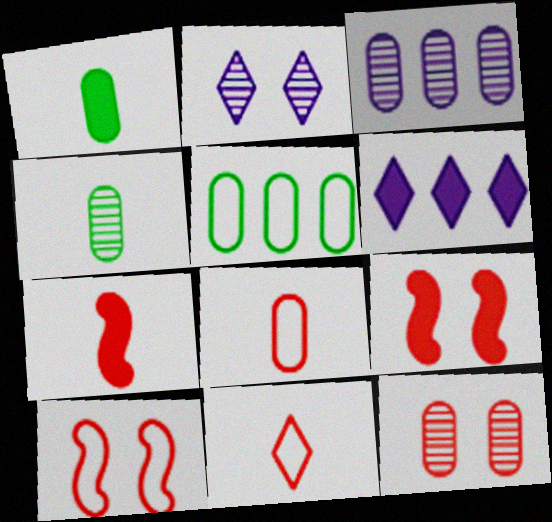[[1, 6, 9], 
[2, 5, 7], 
[3, 4, 12], 
[4, 6, 10]]